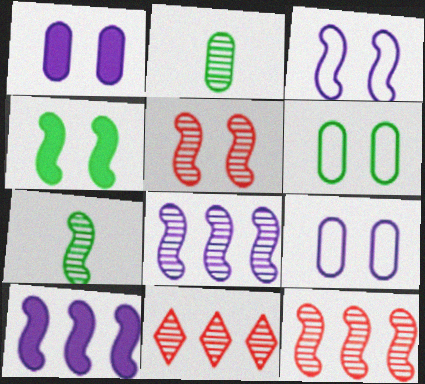[[3, 4, 5], 
[5, 7, 8]]